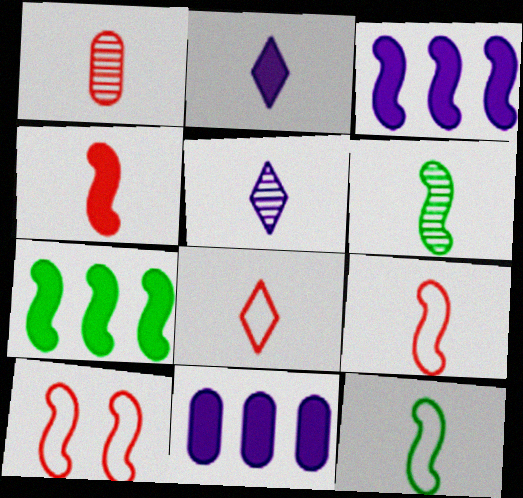[[1, 2, 12], 
[1, 4, 8], 
[1, 5, 6], 
[3, 6, 10]]